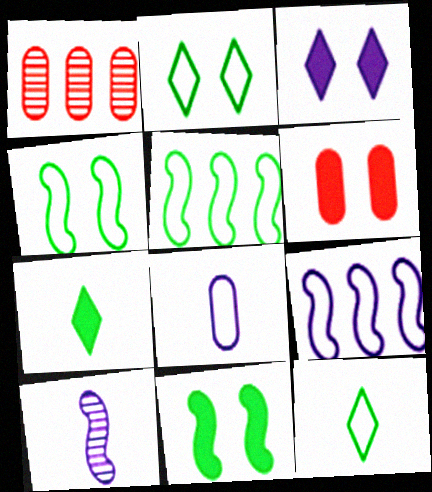[[3, 6, 11]]